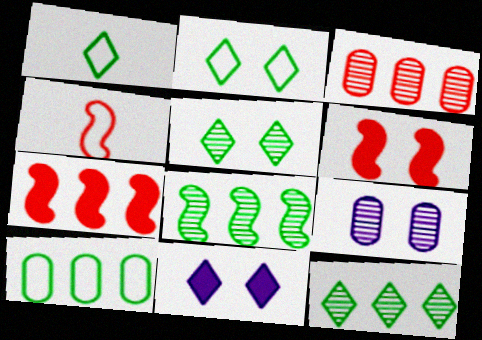[[1, 7, 9], 
[2, 6, 9]]